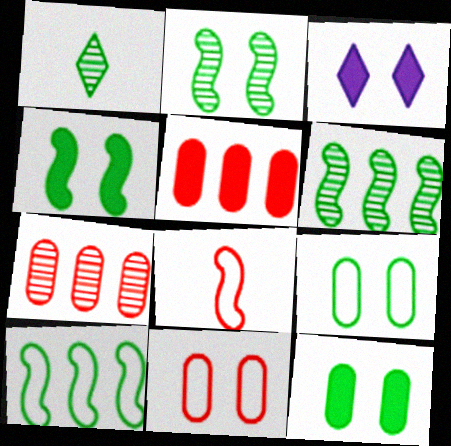[[1, 10, 12], 
[2, 3, 11]]